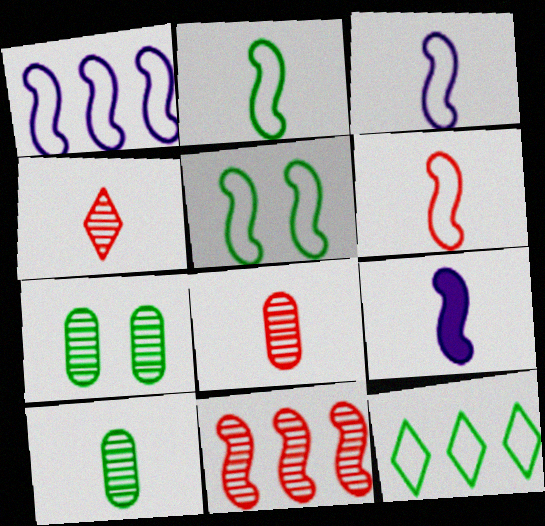[[1, 5, 6], 
[2, 3, 6], 
[5, 9, 11]]